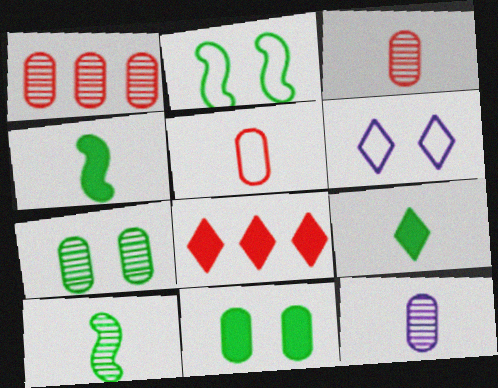[[1, 4, 6], 
[1, 7, 12], 
[2, 8, 12]]